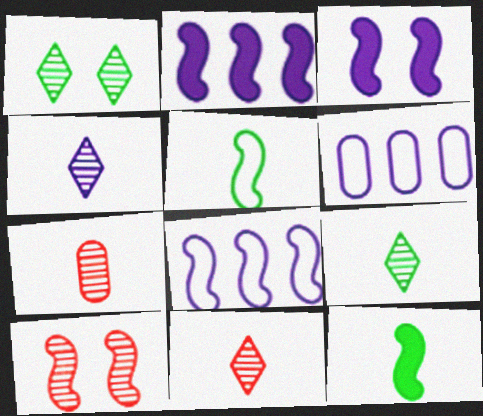[[2, 5, 10], 
[3, 4, 6], 
[4, 9, 11], 
[8, 10, 12]]